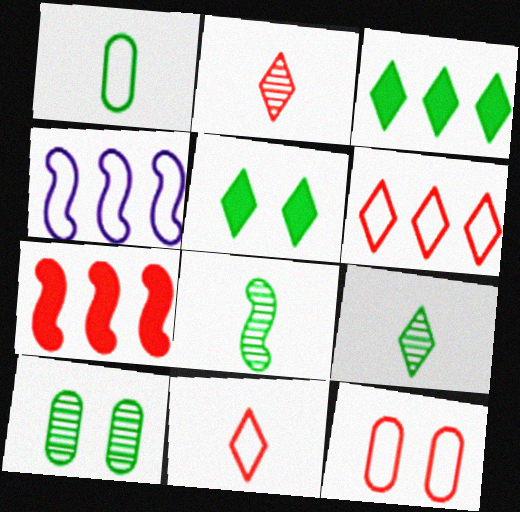[[2, 7, 12]]